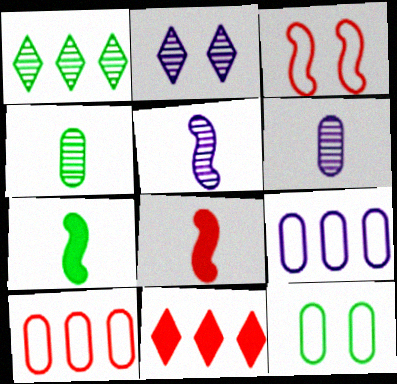[[1, 7, 12], 
[2, 7, 10], 
[5, 11, 12]]